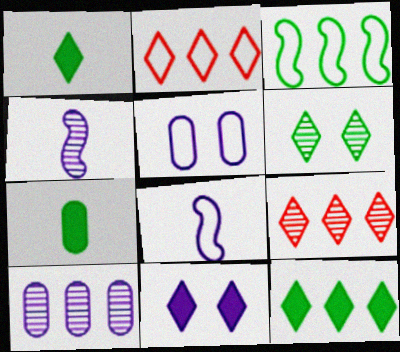[[3, 6, 7], 
[8, 10, 11]]